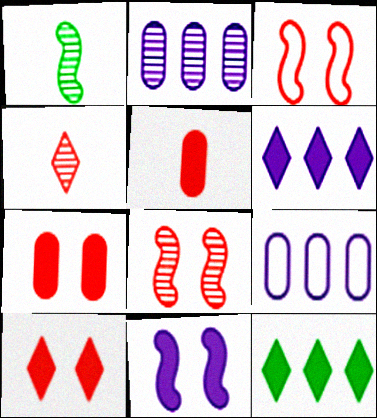[[1, 9, 10], 
[5, 11, 12]]